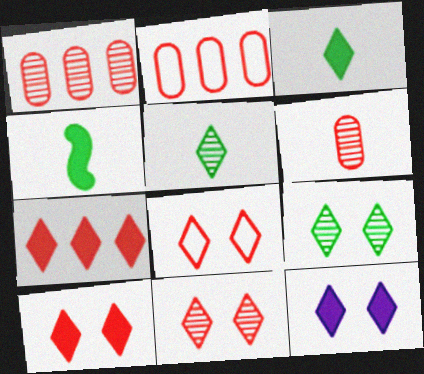[[3, 7, 12], 
[8, 9, 12], 
[8, 10, 11]]